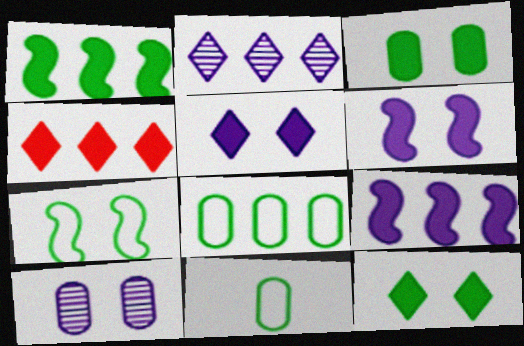[]